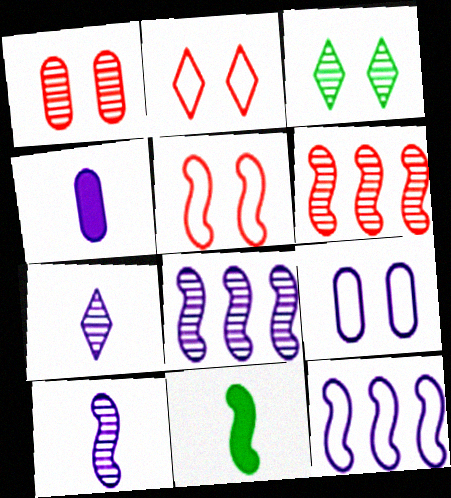[[5, 8, 11]]